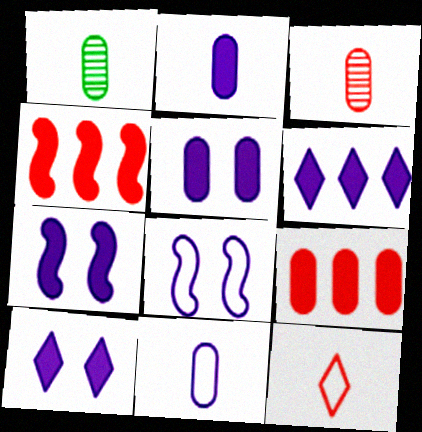[[2, 6, 7], 
[5, 7, 10]]